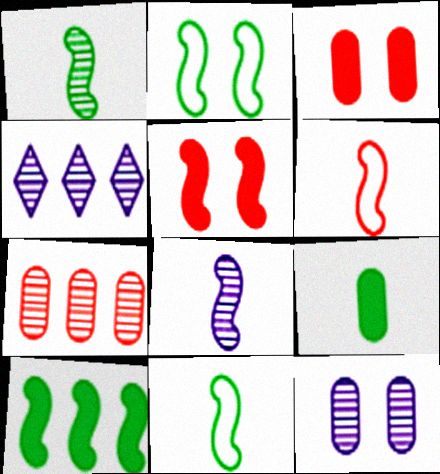[[1, 2, 10], 
[3, 4, 11], 
[4, 8, 12]]